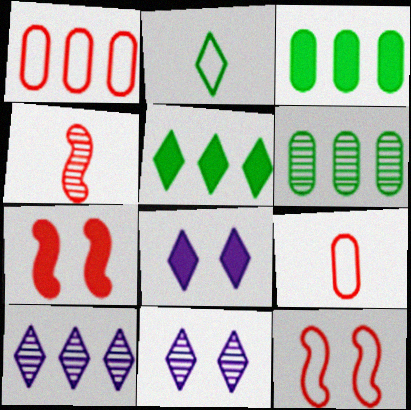[[4, 6, 11]]